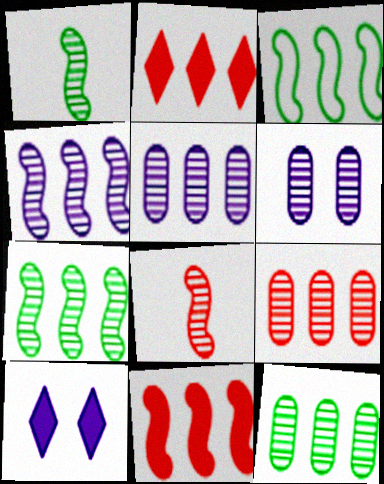[[2, 3, 5], 
[3, 4, 11], 
[5, 9, 12]]